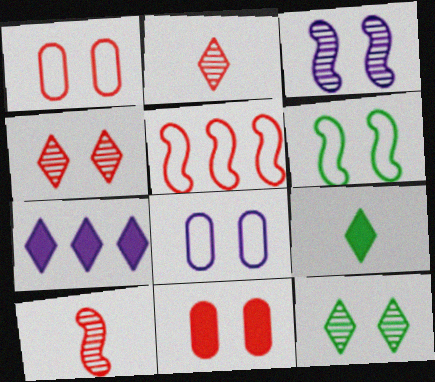[[2, 5, 11]]